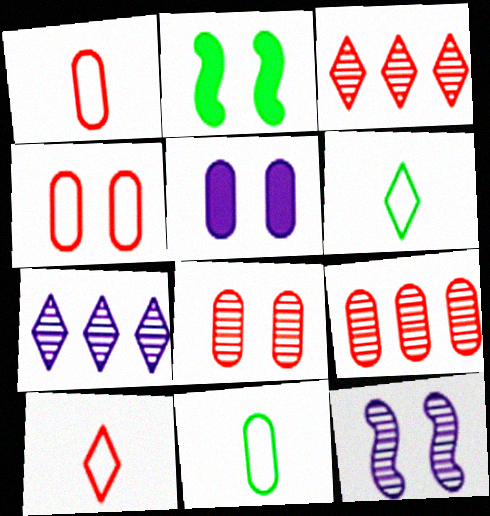[[1, 2, 7], 
[5, 9, 11]]